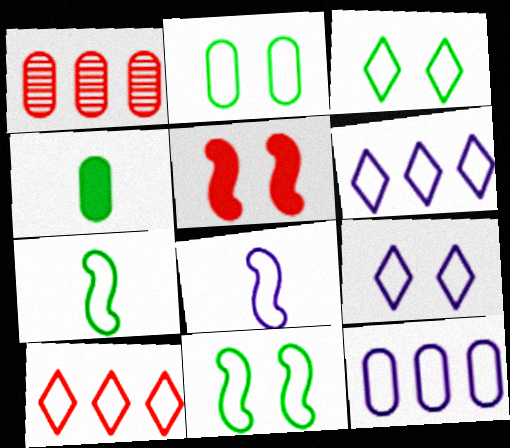[[2, 3, 11], 
[2, 8, 10], 
[8, 9, 12]]